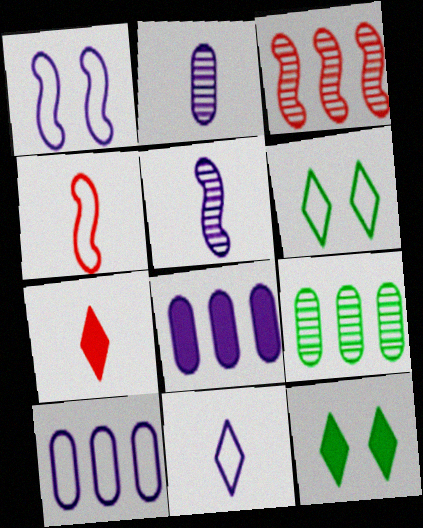[[1, 7, 9], 
[1, 10, 11], 
[4, 6, 10]]